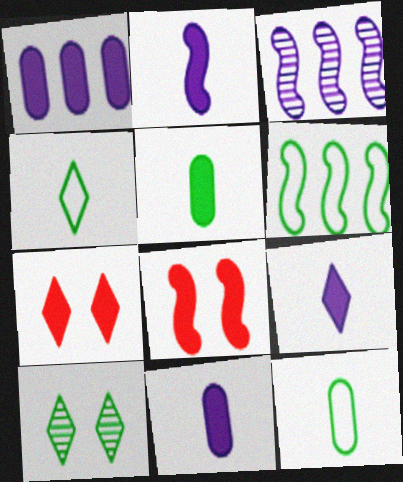[[2, 9, 11], 
[3, 7, 12], 
[5, 6, 10]]